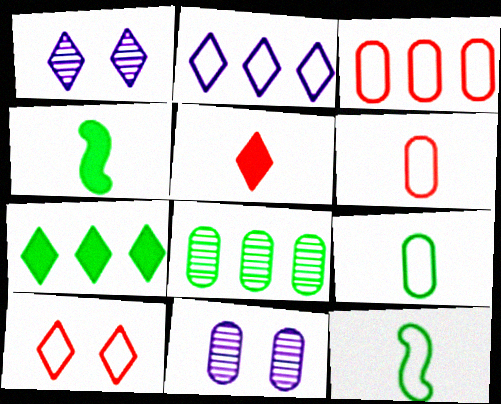[[1, 3, 4]]